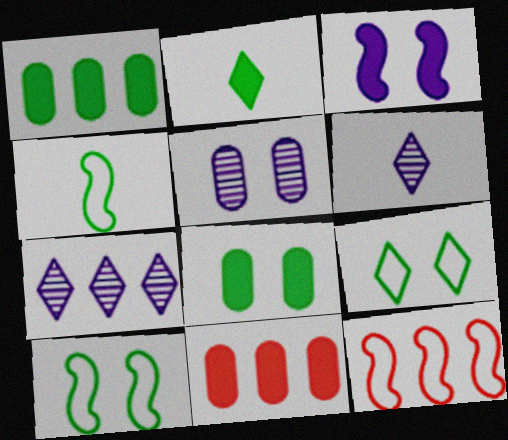[[1, 7, 12], 
[2, 3, 11], 
[2, 5, 12], 
[6, 8, 12], 
[6, 10, 11]]